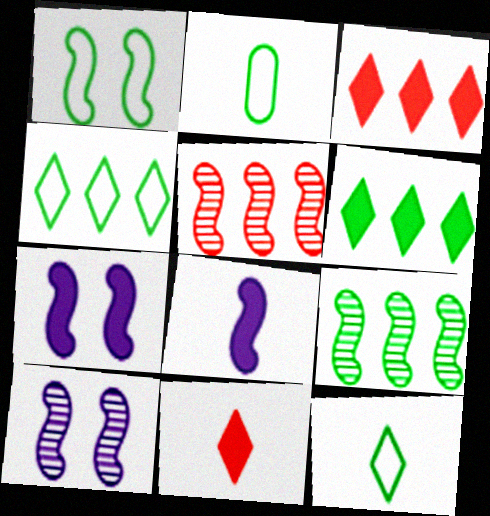[[1, 2, 4], 
[1, 5, 8], 
[2, 3, 10]]